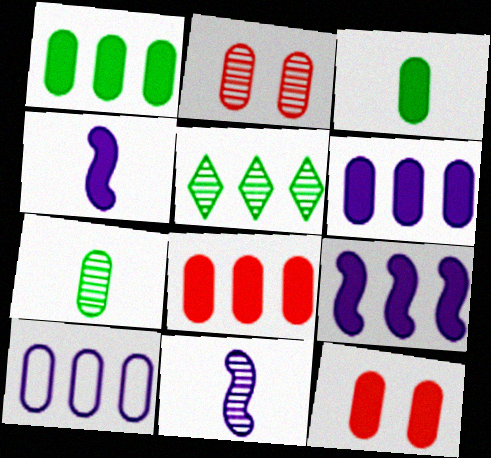[[1, 6, 8], 
[2, 3, 10], 
[2, 5, 11], 
[3, 6, 12], 
[7, 10, 12]]